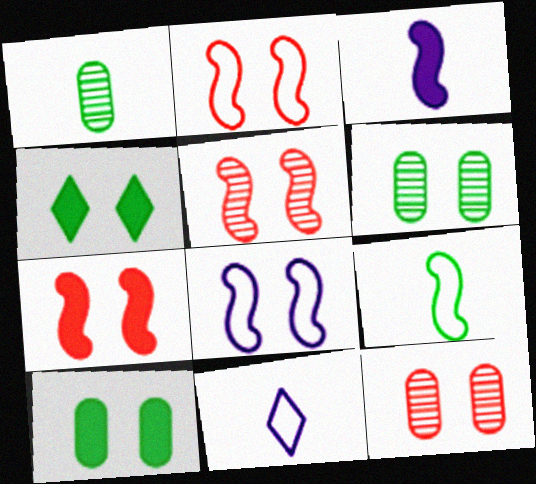[[2, 5, 7], 
[4, 8, 12]]